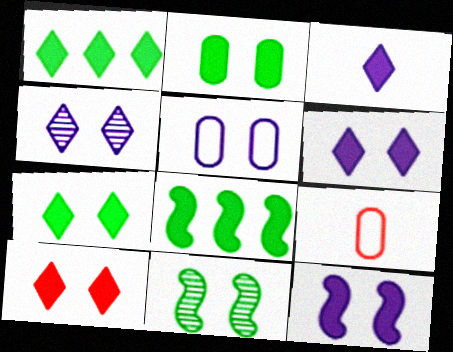[[1, 3, 10], 
[2, 10, 12], 
[4, 5, 12], 
[4, 8, 9], 
[5, 10, 11], 
[6, 7, 10]]